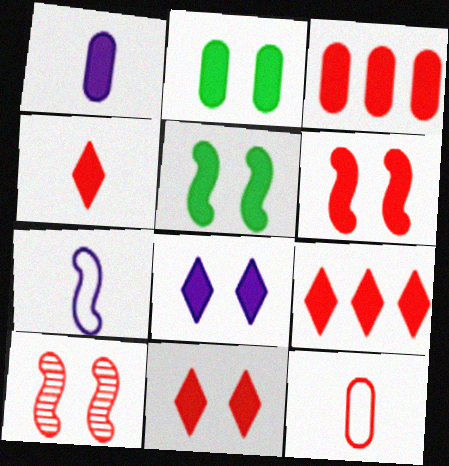[[1, 2, 3], 
[1, 5, 9], 
[2, 6, 8], 
[3, 4, 6], 
[4, 9, 11], 
[9, 10, 12]]